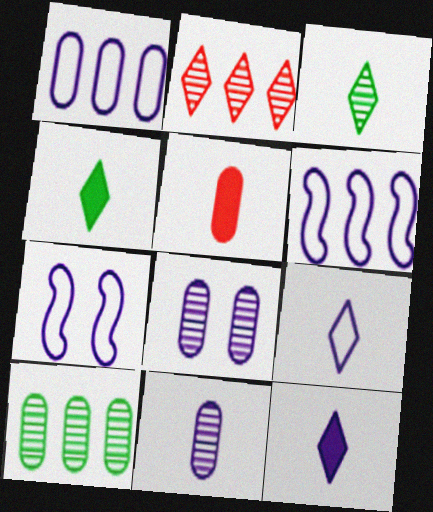[[1, 7, 9], 
[6, 8, 12]]